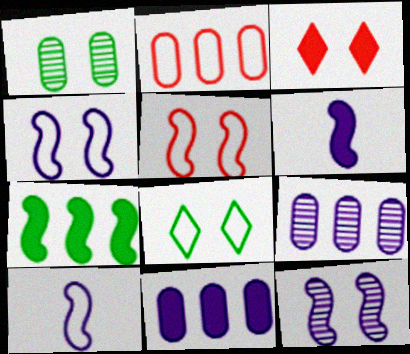[[1, 3, 4], 
[2, 8, 10]]